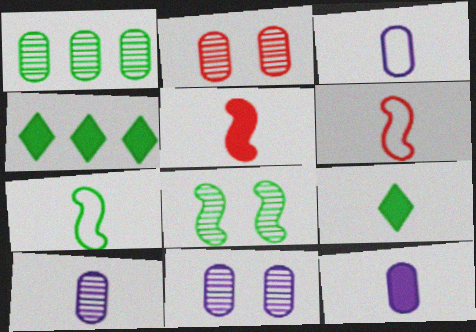[[1, 2, 10], 
[3, 10, 12], 
[4, 6, 11], 
[5, 9, 12], 
[6, 9, 10]]